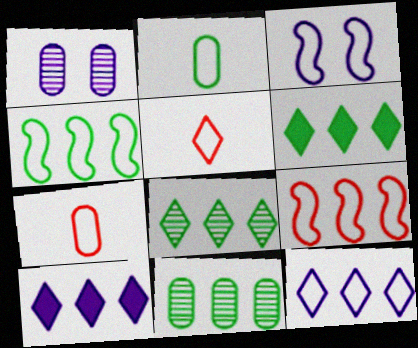[[4, 6, 11], 
[9, 10, 11]]